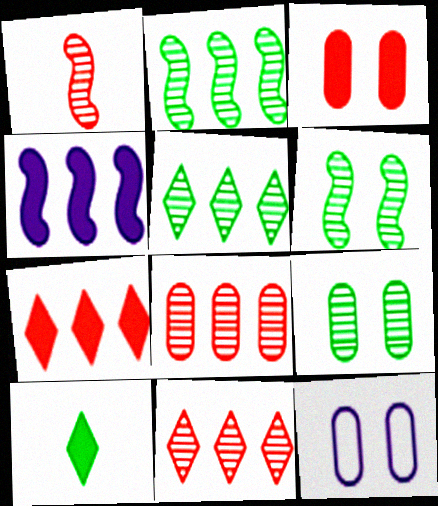[[3, 4, 10], 
[3, 9, 12]]